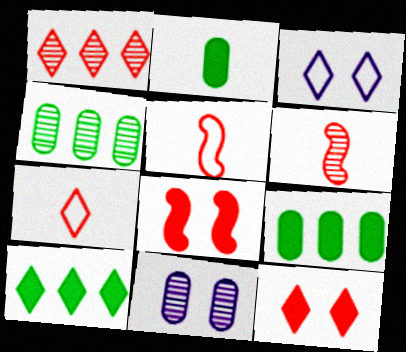[[1, 7, 12], 
[3, 6, 9], 
[5, 10, 11]]